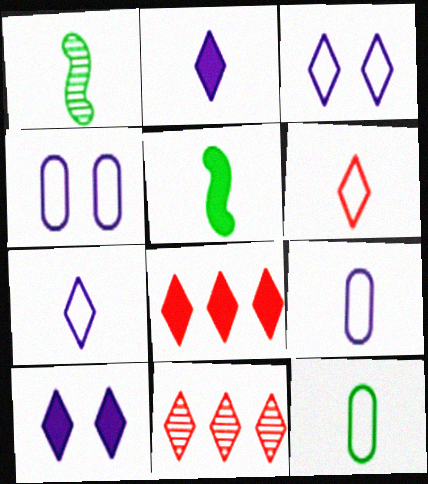[[1, 4, 8], 
[4, 5, 11]]